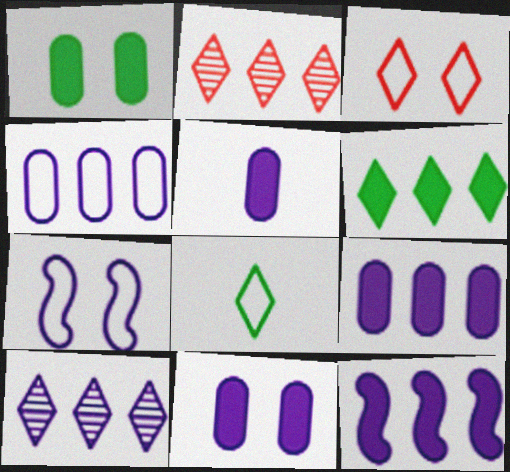[[4, 10, 12], 
[5, 7, 10], 
[5, 9, 11]]